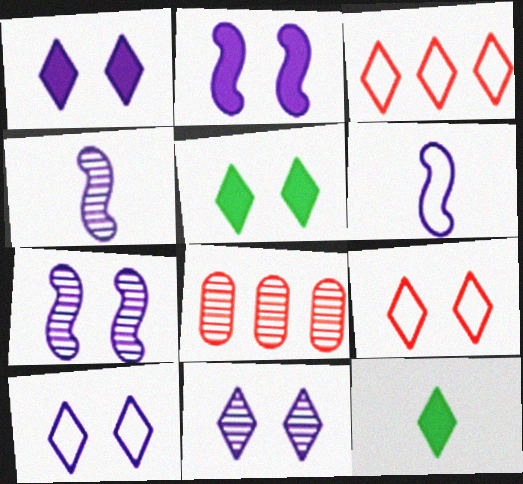[[1, 10, 11], 
[3, 11, 12], 
[5, 6, 8], 
[5, 9, 11]]